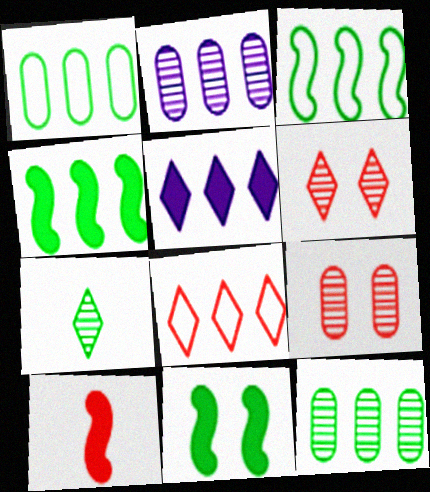[[1, 7, 11], 
[2, 4, 8], 
[8, 9, 10]]